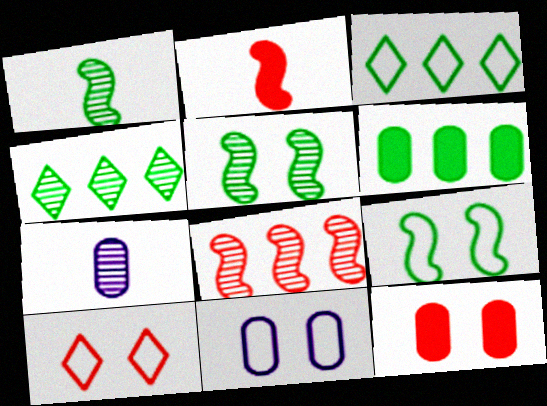[[2, 4, 11], 
[9, 10, 11]]